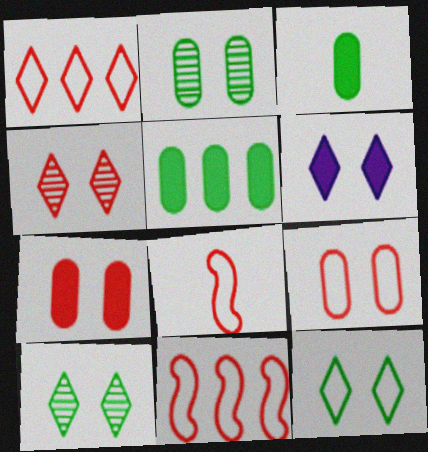[[1, 8, 9], 
[4, 6, 12]]